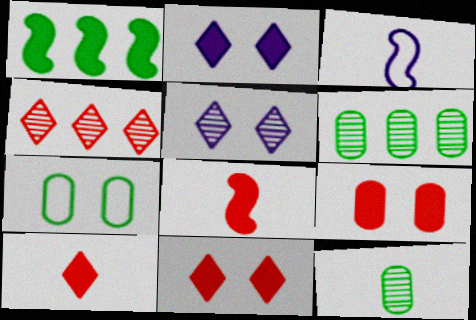[[3, 6, 11], 
[3, 10, 12]]